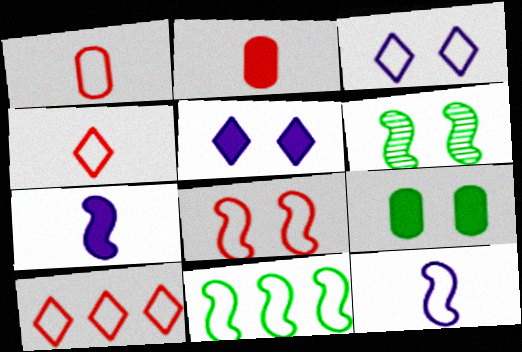[[1, 3, 11], 
[1, 8, 10], 
[8, 11, 12]]